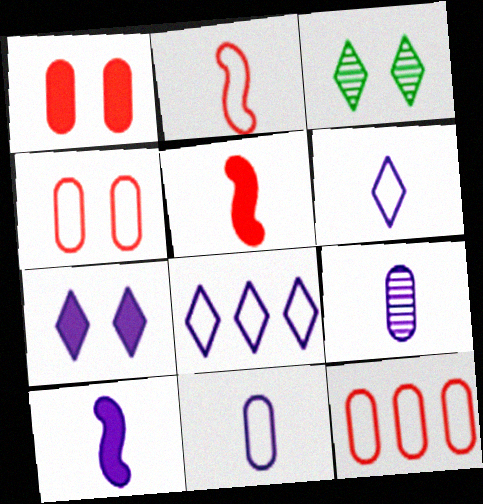[[3, 10, 12], 
[6, 9, 10]]